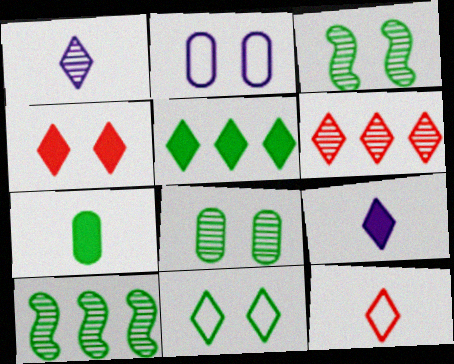[[2, 3, 4], 
[4, 5, 9], 
[4, 6, 12], 
[6, 9, 11], 
[7, 10, 11]]